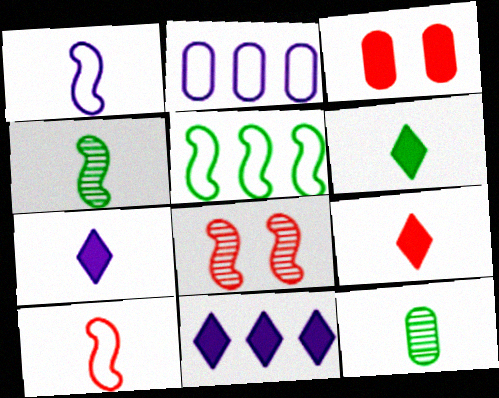[[1, 9, 12], 
[2, 3, 12], 
[2, 6, 8], 
[6, 7, 9], 
[7, 10, 12]]